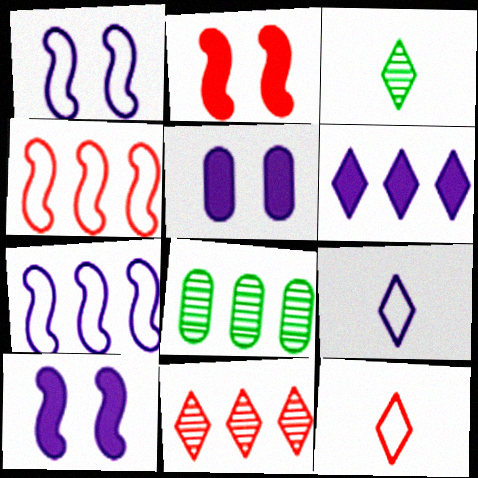[[2, 8, 9], 
[3, 4, 5], 
[4, 6, 8], 
[8, 10, 12]]